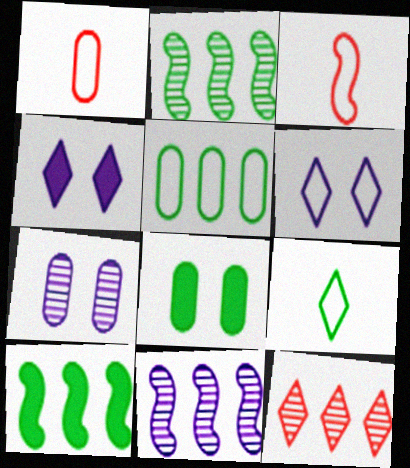[[1, 2, 4], 
[2, 8, 9], 
[3, 5, 6], 
[4, 9, 12]]